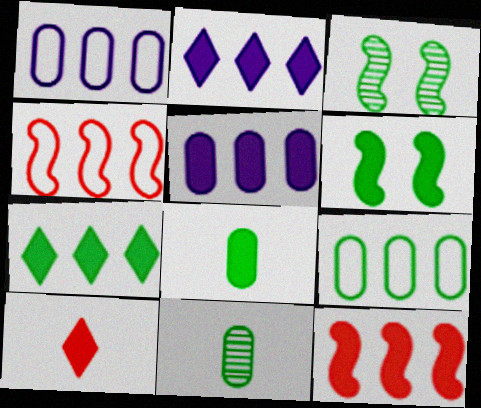[[1, 3, 10], 
[5, 6, 10], 
[5, 7, 12], 
[6, 7, 8]]